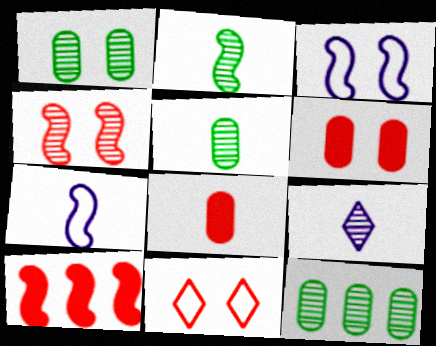[[1, 5, 12], 
[2, 3, 10], 
[4, 6, 11], 
[4, 9, 12]]